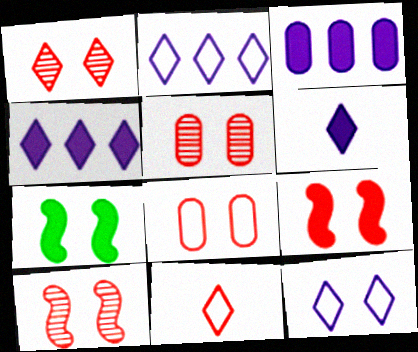[[1, 5, 10], 
[1, 8, 9], 
[5, 7, 12]]